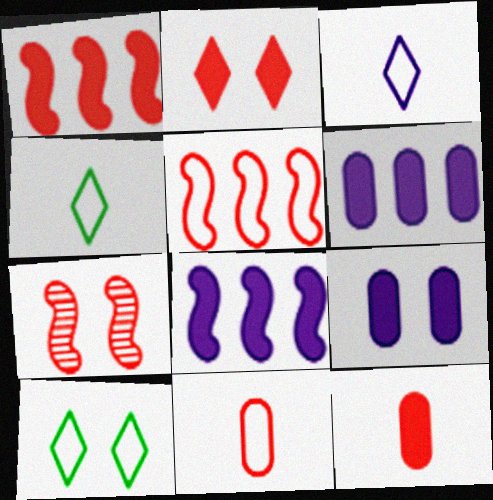[[1, 2, 12], 
[4, 6, 7], 
[7, 9, 10]]